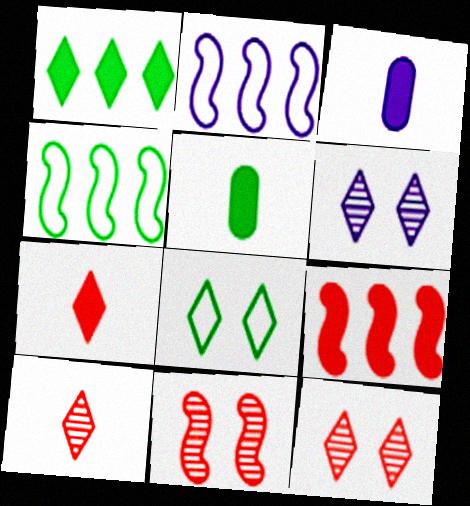[[2, 3, 6], 
[2, 5, 12], 
[3, 4, 12]]